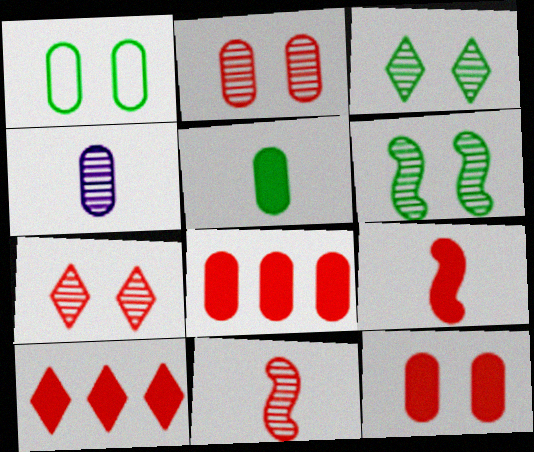[[1, 4, 8], 
[9, 10, 12]]